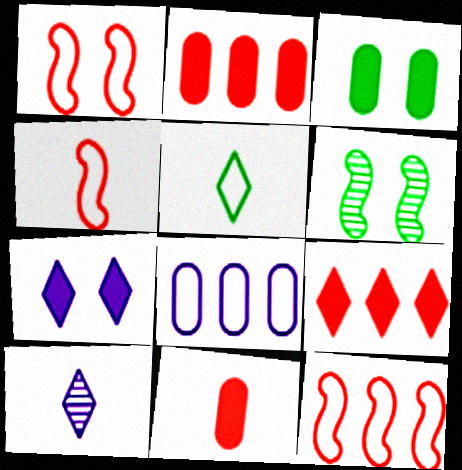[[1, 4, 12], 
[1, 5, 8], 
[3, 10, 12]]